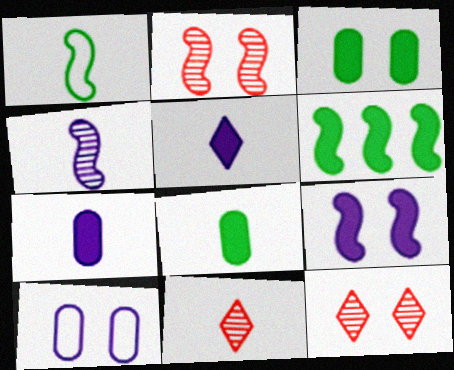[[1, 7, 11], 
[6, 10, 11]]